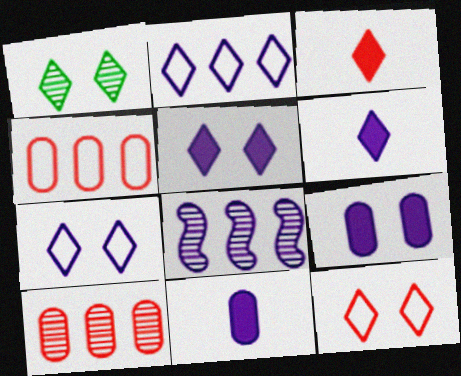[[1, 2, 3], 
[1, 5, 12], 
[7, 8, 11]]